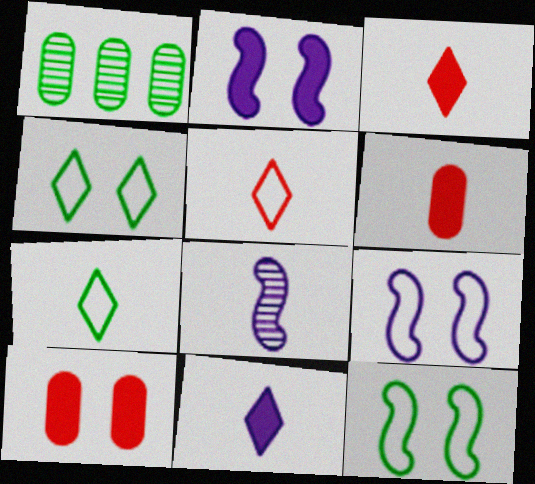[[1, 2, 5], 
[1, 3, 9], 
[6, 7, 8]]